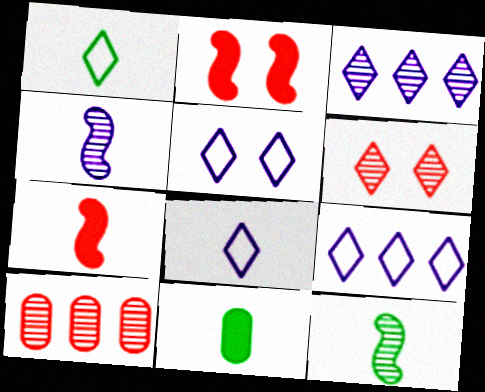[[1, 11, 12], 
[5, 8, 9]]